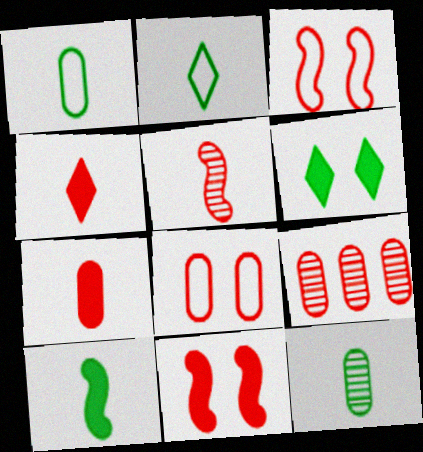[[2, 10, 12], 
[3, 4, 9], 
[7, 8, 9]]